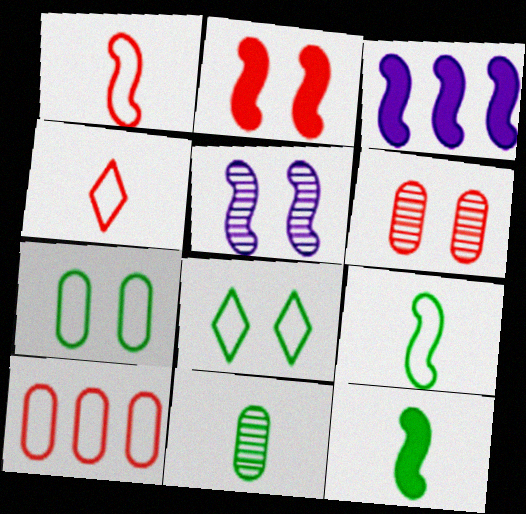[[2, 3, 12]]